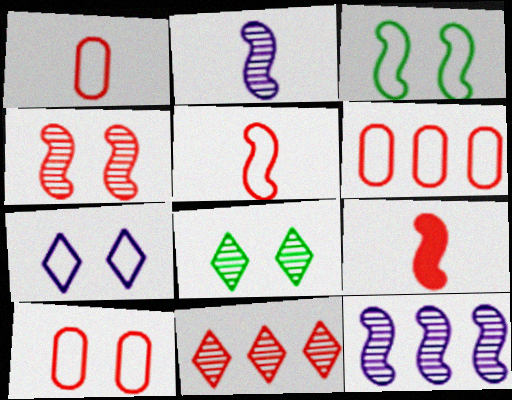[[1, 6, 10], 
[3, 7, 10], 
[3, 9, 12], 
[9, 10, 11]]